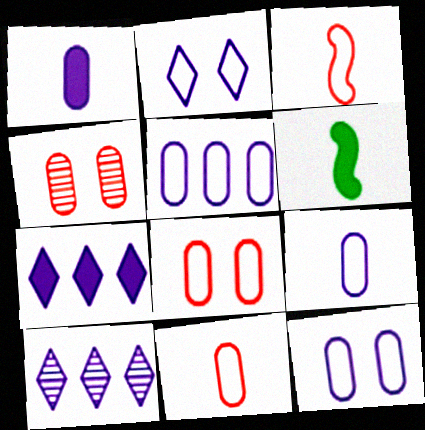[[5, 9, 12], 
[6, 8, 10]]